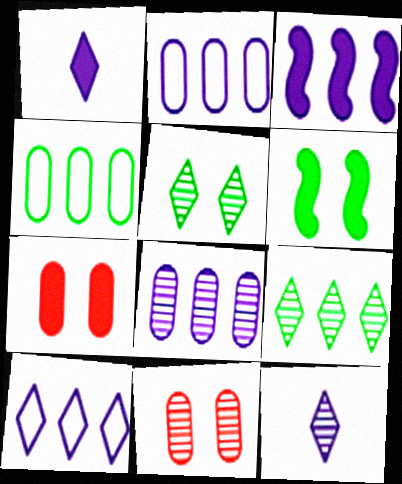[[3, 8, 10]]